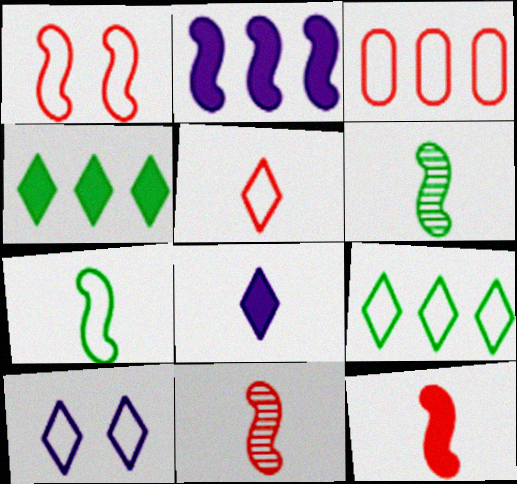[[1, 2, 6], 
[1, 3, 5], 
[3, 7, 10], 
[5, 9, 10]]